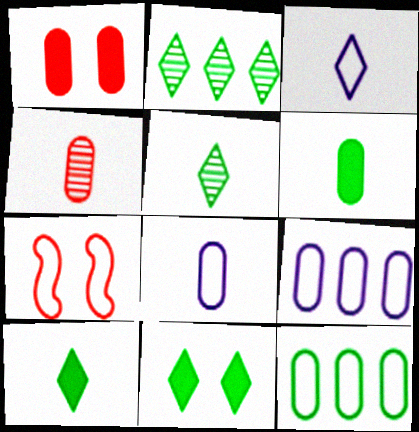[[3, 7, 12], 
[4, 6, 8]]